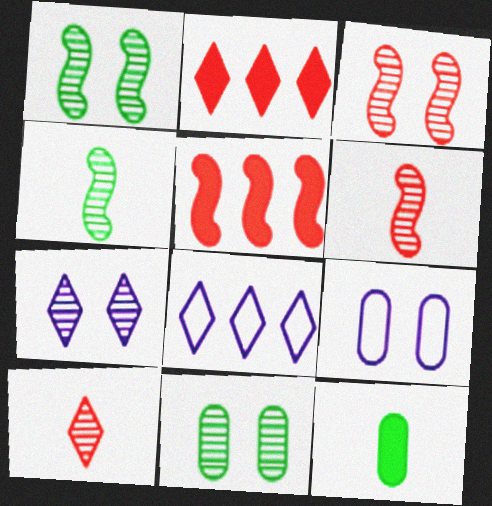[[2, 4, 9], 
[3, 7, 11], 
[3, 8, 12]]